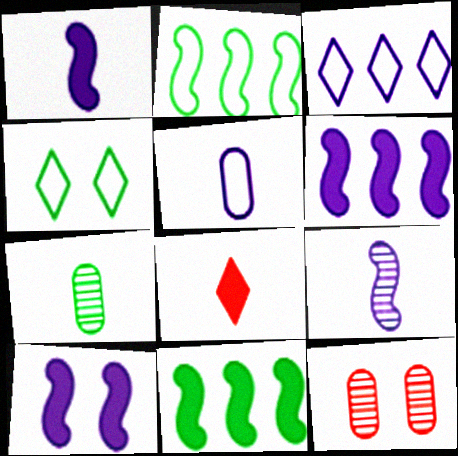[[1, 6, 10], 
[4, 7, 11], 
[4, 10, 12]]